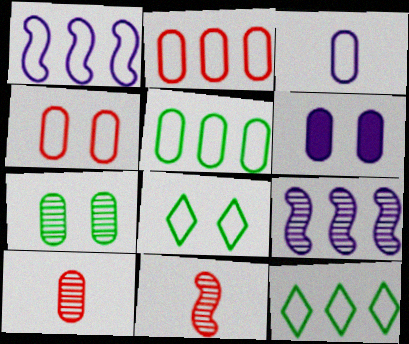[[1, 2, 12], 
[3, 4, 5], 
[4, 6, 7], 
[5, 6, 10], 
[6, 11, 12]]